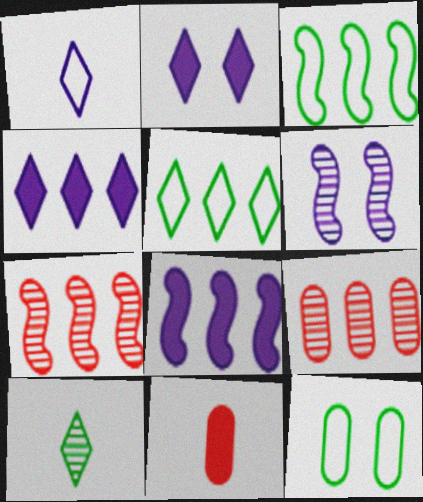[[3, 4, 9], 
[3, 7, 8], 
[5, 6, 11], 
[5, 8, 9], 
[6, 9, 10]]